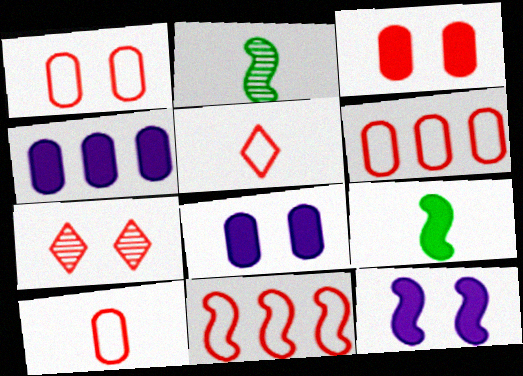[[1, 5, 11], 
[1, 6, 10], 
[2, 11, 12]]